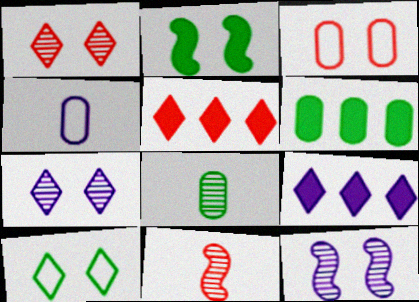[[2, 3, 7], 
[3, 5, 11], 
[4, 9, 12]]